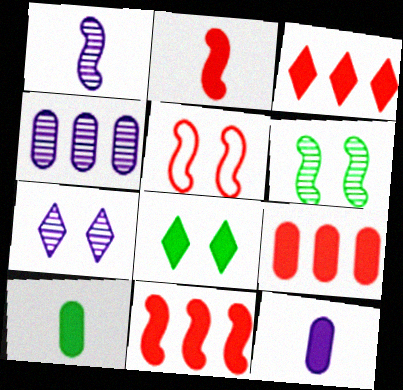[[1, 4, 7], 
[3, 9, 11], 
[8, 11, 12]]